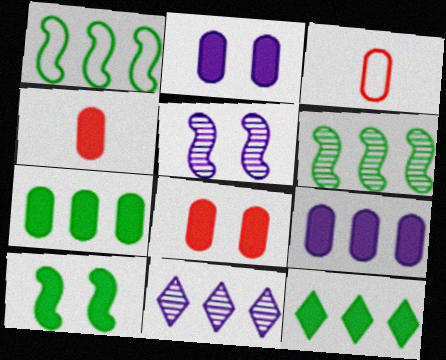[[2, 4, 7], 
[3, 5, 12], 
[3, 10, 11]]